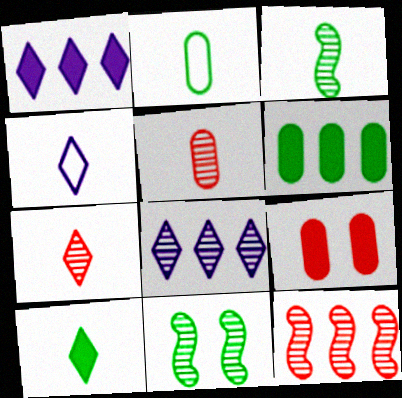[[2, 3, 10], 
[4, 7, 10], 
[5, 8, 11]]